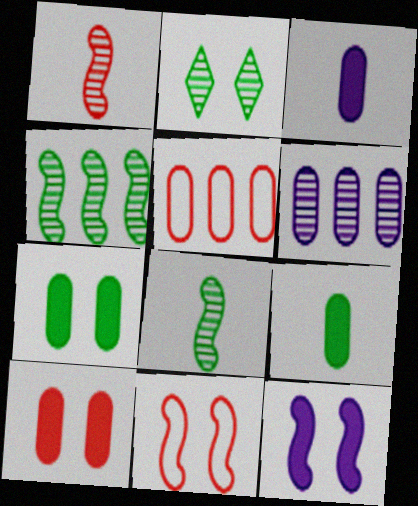[[1, 2, 6]]